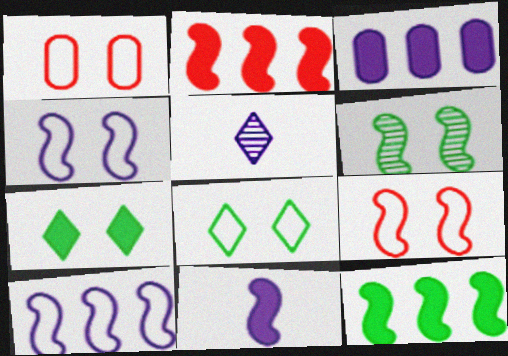[[1, 4, 8], 
[1, 5, 12], 
[3, 4, 5]]